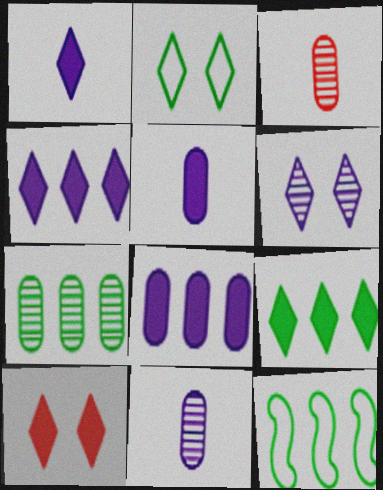[[1, 9, 10], 
[2, 6, 10], 
[7, 9, 12], 
[10, 11, 12]]